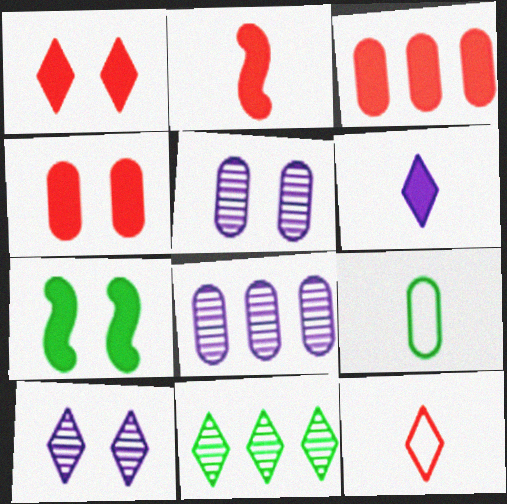[[1, 2, 3], 
[3, 5, 9], 
[3, 6, 7], 
[4, 8, 9], 
[7, 8, 12], 
[7, 9, 11]]